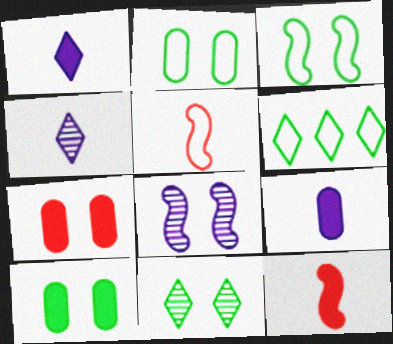[[3, 10, 11]]